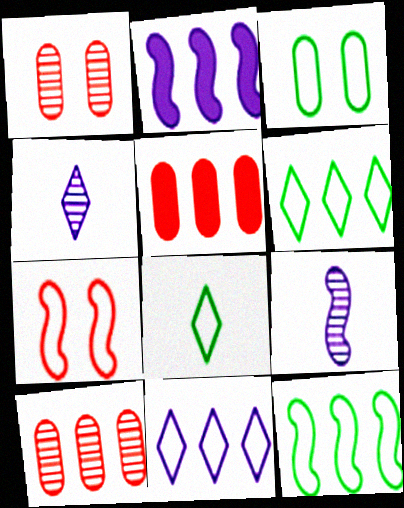[[1, 2, 8], 
[2, 6, 10], 
[3, 8, 12]]